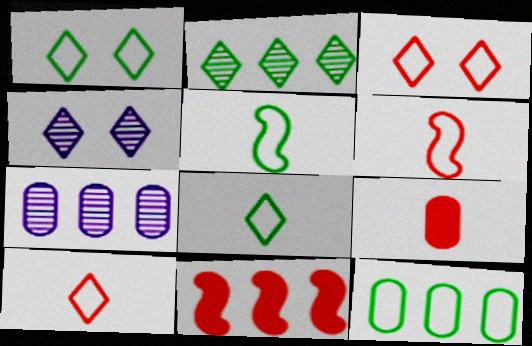[[1, 5, 12]]